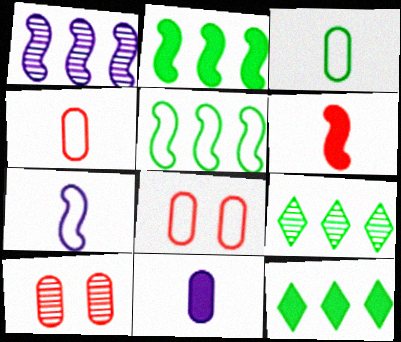[[7, 10, 12]]